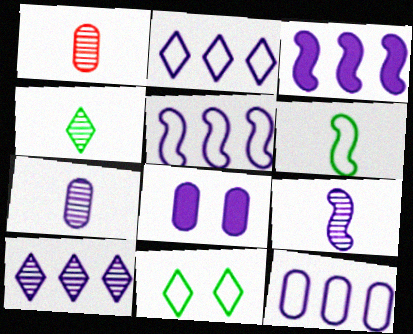[[1, 3, 11], 
[1, 4, 9], 
[2, 5, 12], 
[2, 8, 9], 
[3, 10, 12], 
[7, 8, 12]]